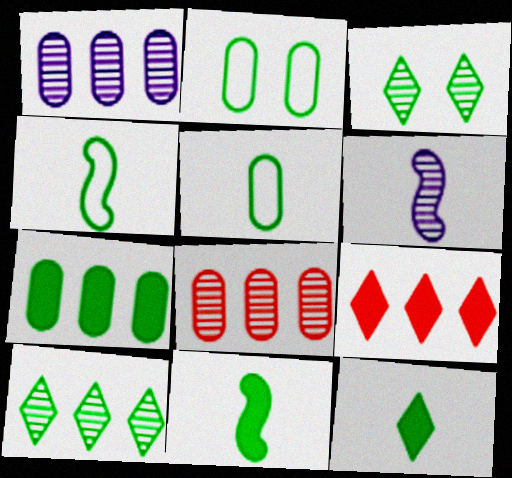[[2, 6, 9], 
[2, 10, 11], 
[3, 4, 7], 
[3, 6, 8]]